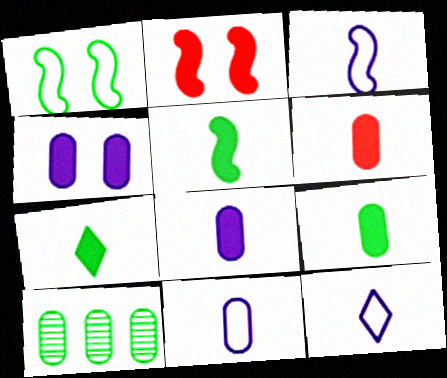[[1, 7, 10], 
[2, 10, 12], 
[3, 11, 12], 
[5, 7, 9], 
[6, 8, 9]]